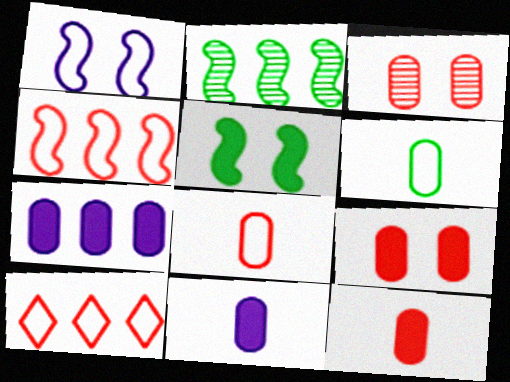[[1, 6, 10], 
[2, 7, 10], 
[3, 6, 7]]